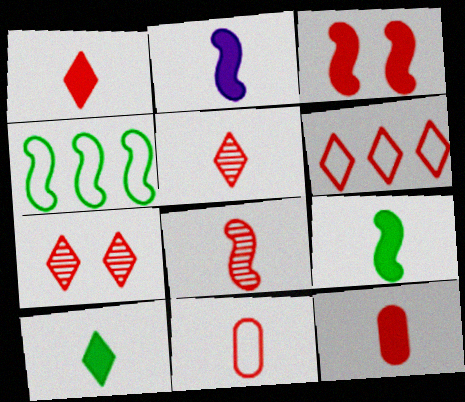[[1, 6, 7], 
[1, 8, 11], 
[2, 10, 12]]